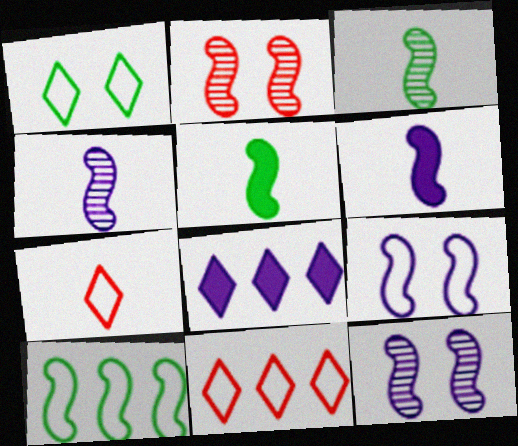[[2, 6, 10]]